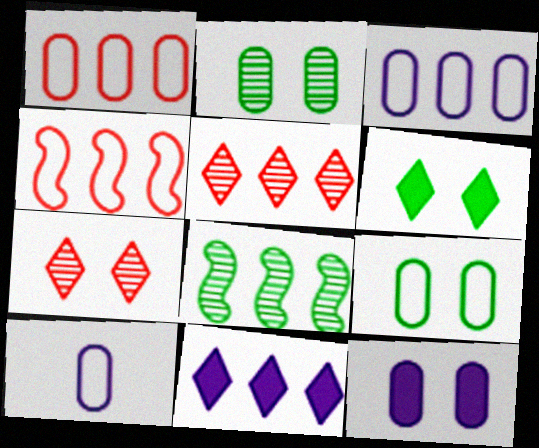[[1, 8, 11], 
[1, 9, 10]]